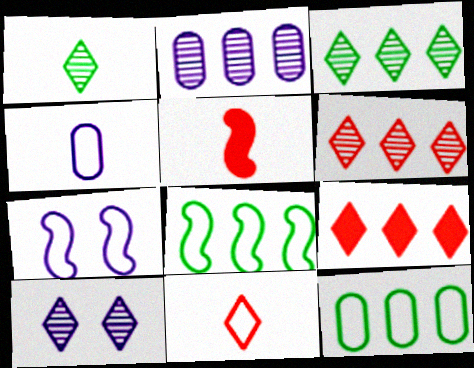[[1, 4, 5], 
[1, 6, 10], 
[2, 8, 9], 
[5, 10, 12], 
[7, 11, 12]]